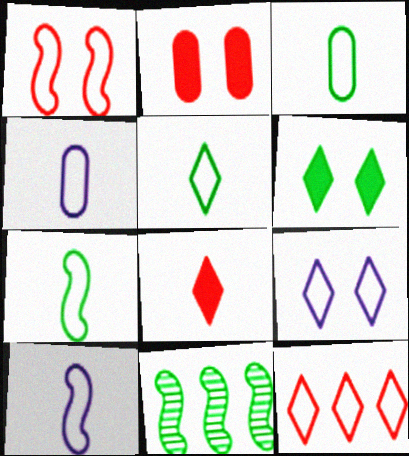[[3, 5, 7], 
[3, 6, 11], 
[5, 9, 12]]